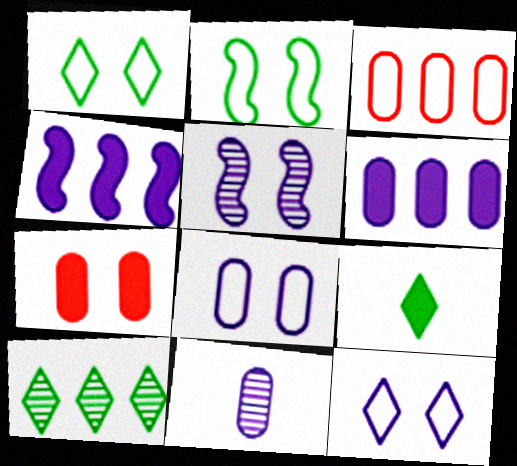[[1, 5, 7], 
[1, 9, 10], 
[3, 4, 10], 
[3, 5, 9], 
[4, 7, 9], 
[4, 11, 12], 
[6, 8, 11]]